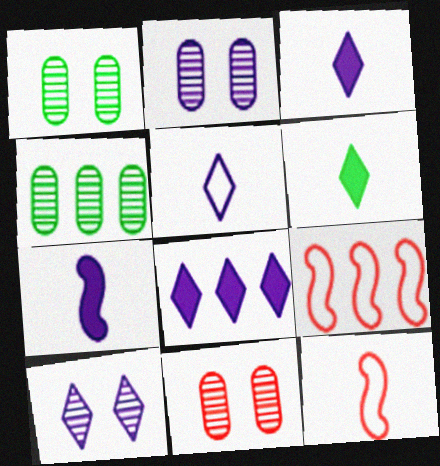[[1, 2, 11], 
[1, 3, 9], 
[1, 8, 12], 
[2, 6, 9], 
[4, 8, 9], 
[5, 8, 10]]